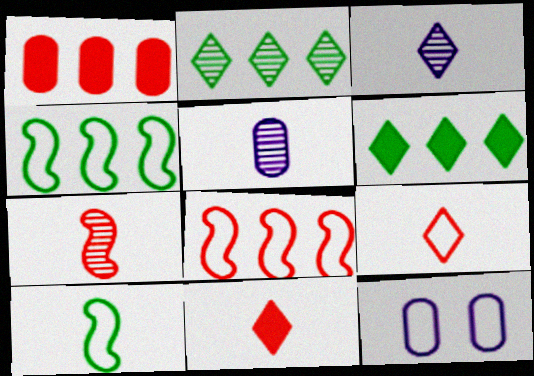[[4, 9, 12], 
[5, 10, 11], 
[6, 7, 12]]